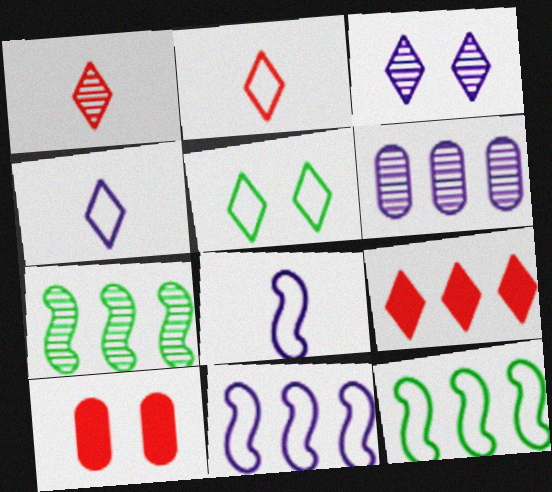[[4, 7, 10], 
[6, 9, 12]]